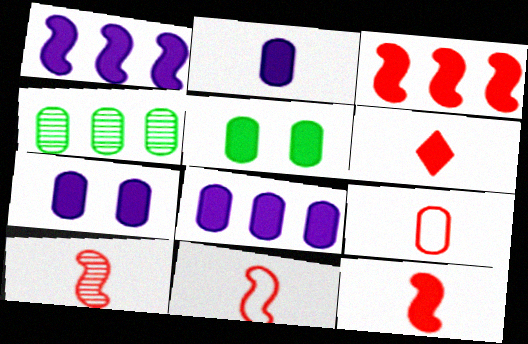[[1, 5, 6], 
[2, 7, 8], 
[4, 7, 9], 
[6, 9, 10], 
[10, 11, 12]]